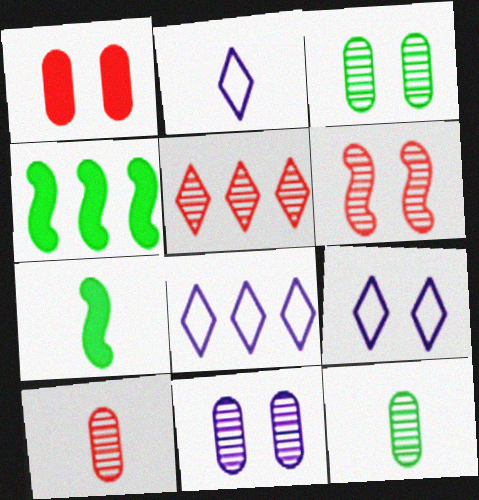[[2, 7, 10], 
[2, 8, 9], 
[4, 9, 10], 
[5, 6, 10]]